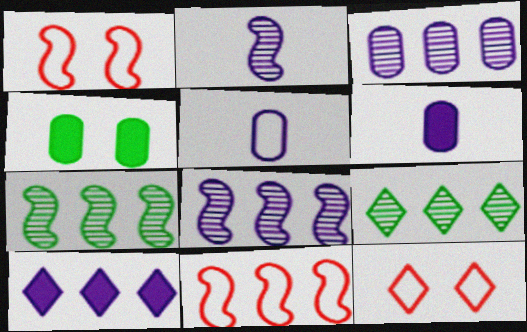[[1, 6, 9], 
[6, 7, 12]]